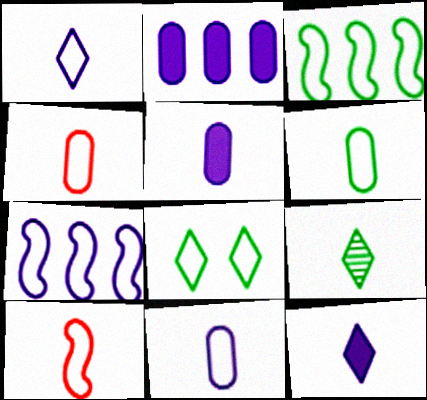[[1, 6, 10], 
[3, 6, 8], 
[4, 6, 11], 
[4, 7, 8], 
[5, 9, 10]]